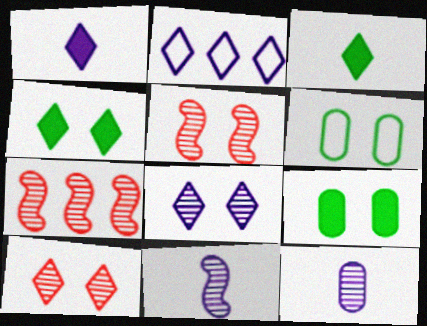[[1, 2, 8], 
[1, 6, 7], 
[2, 3, 10]]